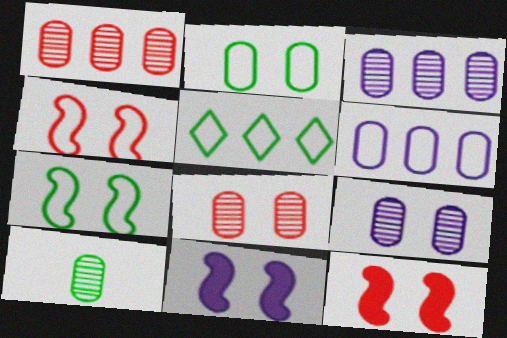[[1, 9, 10], 
[3, 8, 10]]